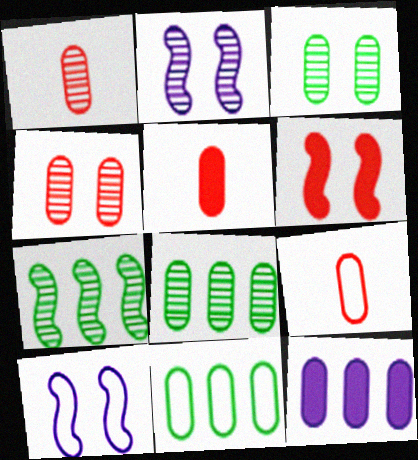[[1, 5, 9], 
[3, 9, 12]]